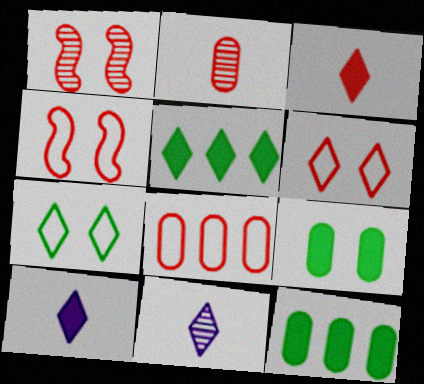[[1, 3, 8], 
[4, 11, 12], 
[5, 6, 11]]